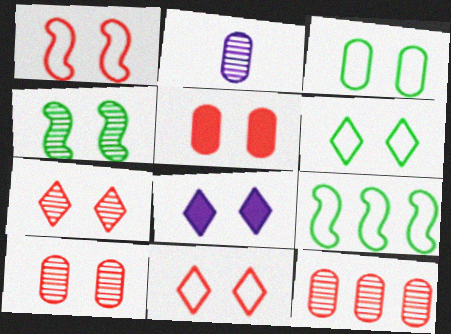[[1, 5, 7], 
[6, 7, 8]]